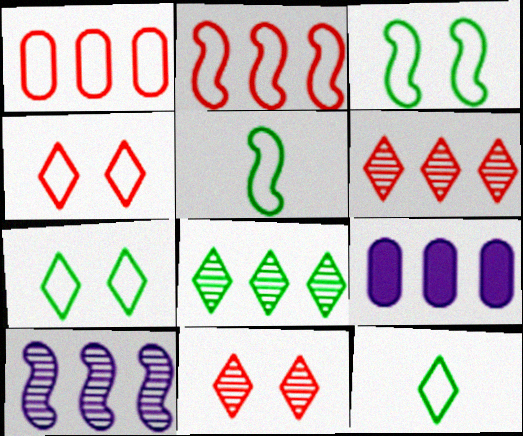[[2, 8, 9], 
[5, 9, 11]]